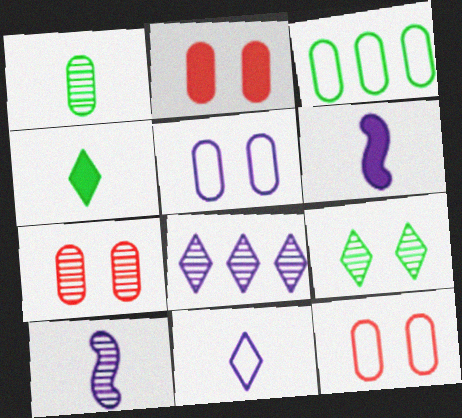[[2, 7, 12], 
[5, 6, 8]]